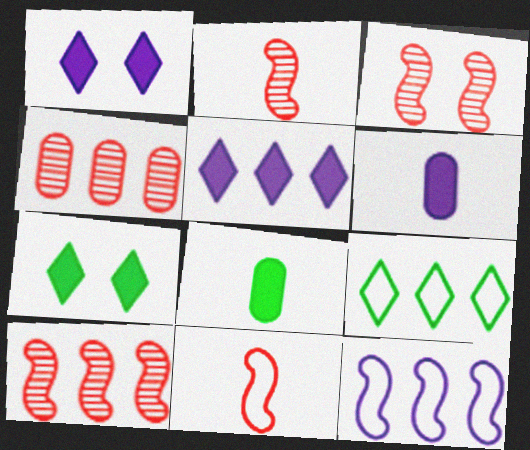[[2, 3, 10], 
[3, 6, 9]]